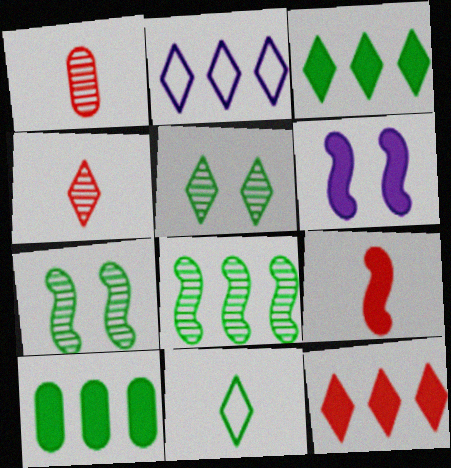[[3, 5, 11], 
[7, 10, 11]]